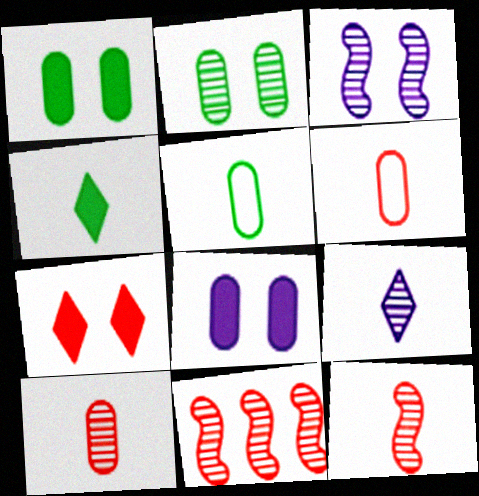[[2, 9, 11], 
[6, 7, 11]]